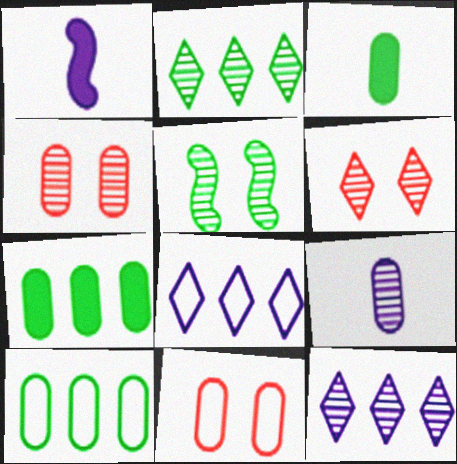[[1, 2, 11], 
[1, 6, 10], 
[7, 9, 11]]